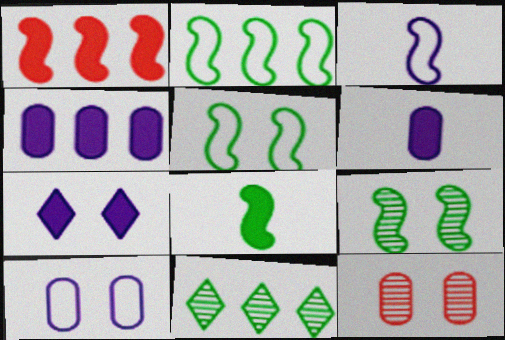[[1, 3, 9], 
[2, 8, 9], 
[5, 7, 12]]